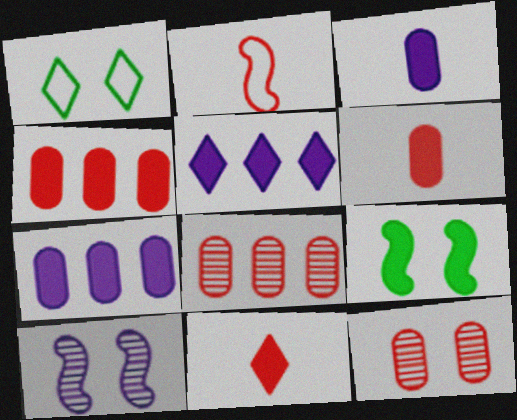[[5, 6, 9], 
[7, 9, 11]]